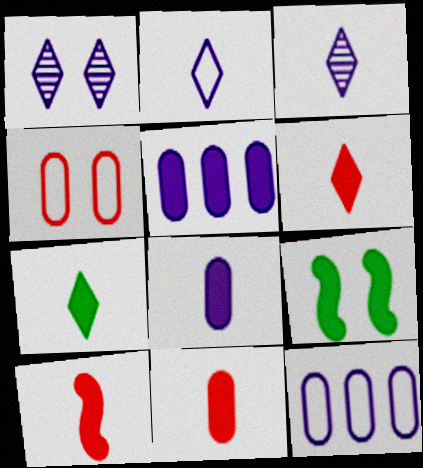[[1, 4, 9], 
[5, 6, 9], 
[6, 10, 11], 
[7, 8, 10]]